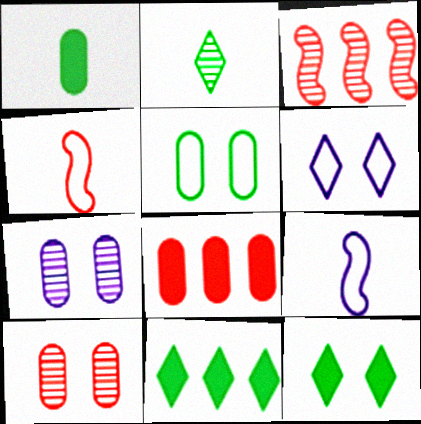[[1, 3, 6], 
[2, 3, 7], 
[4, 7, 11], 
[9, 10, 11]]